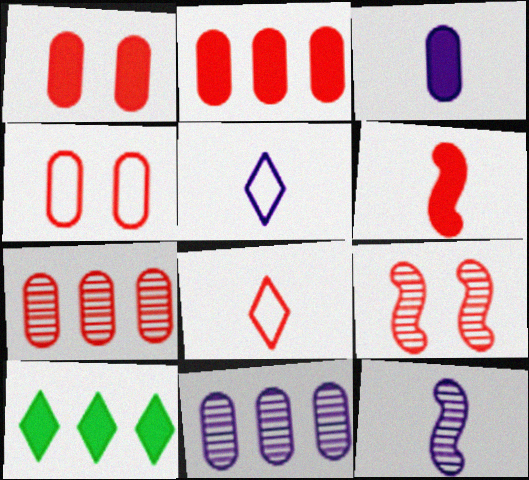[[2, 8, 9], 
[3, 5, 12], 
[4, 10, 12]]